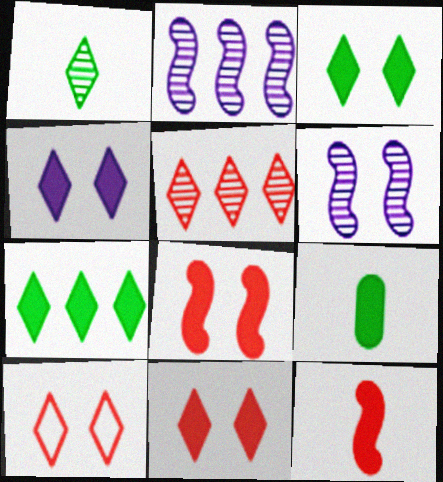[[2, 9, 10], 
[3, 4, 11]]